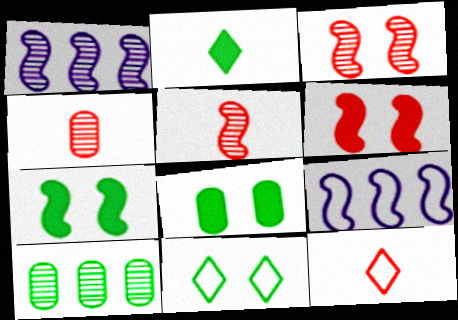[[1, 8, 12], 
[5, 7, 9]]